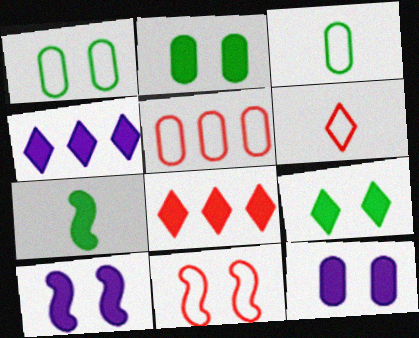[[5, 6, 11], 
[7, 8, 12]]